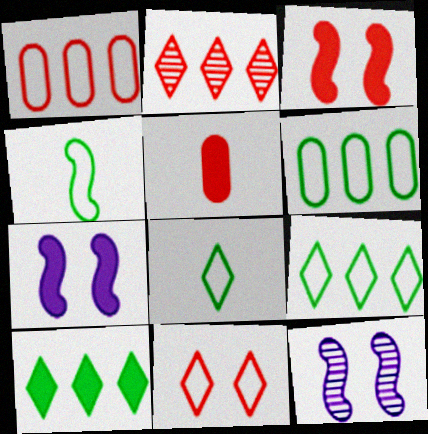[[5, 7, 10], 
[5, 9, 12]]